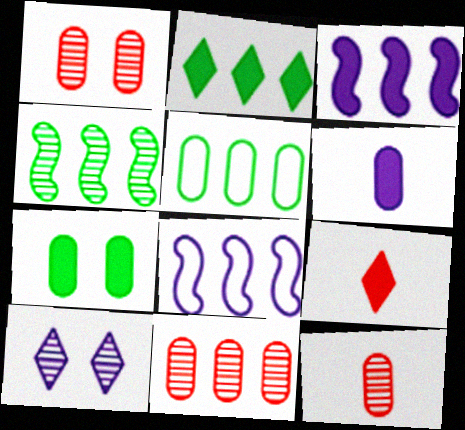[[1, 5, 6], 
[1, 11, 12], 
[2, 4, 5], 
[2, 8, 11], 
[3, 7, 9], 
[4, 10, 12], 
[6, 8, 10]]